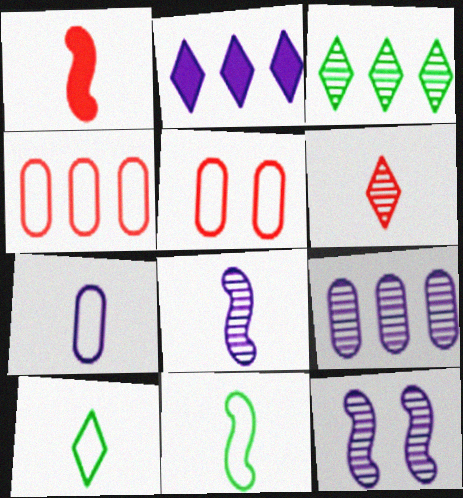[[1, 8, 11], 
[2, 7, 12]]